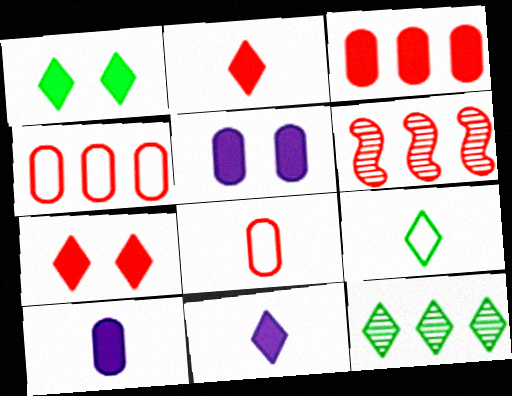[[1, 9, 12], 
[5, 6, 9], 
[6, 7, 8]]